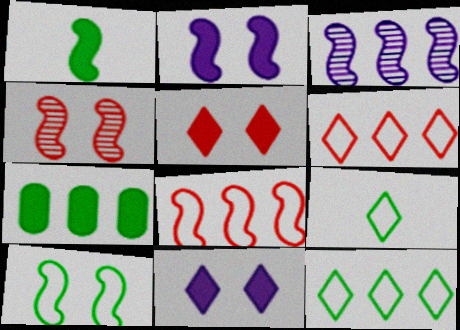[[2, 4, 10], 
[3, 6, 7]]